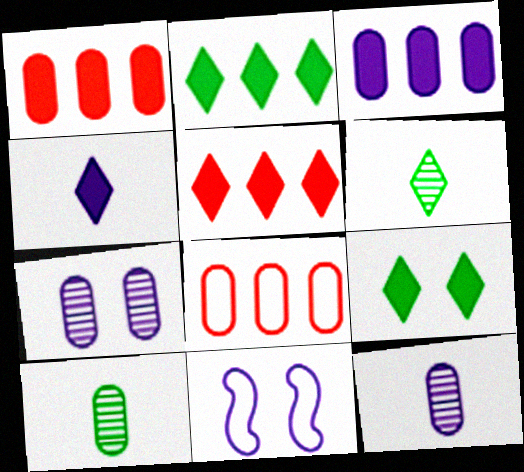[[1, 6, 11], 
[4, 5, 9], 
[5, 10, 11]]